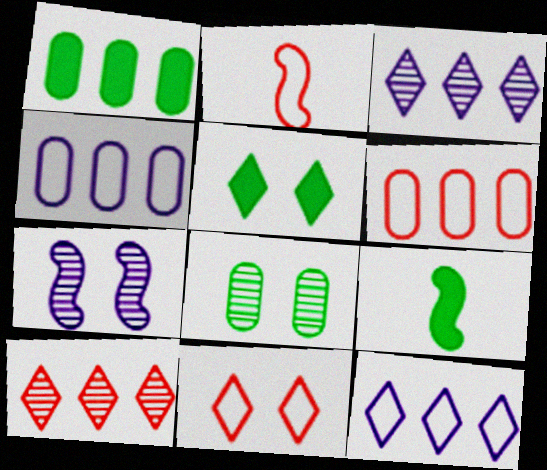[[1, 5, 9], 
[2, 6, 11]]